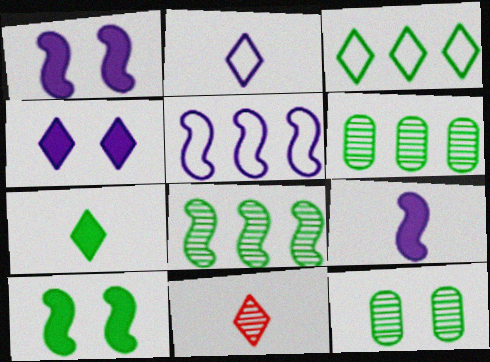[[2, 7, 11], 
[3, 4, 11]]